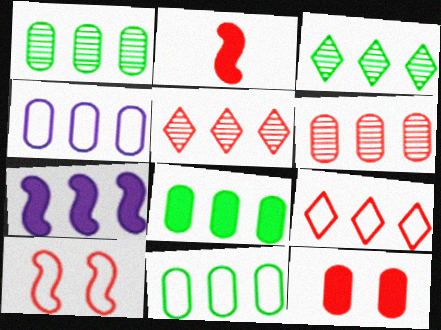[[1, 7, 9], 
[1, 8, 11], 
[4, 6, 8], 
[5, 7, 11]]